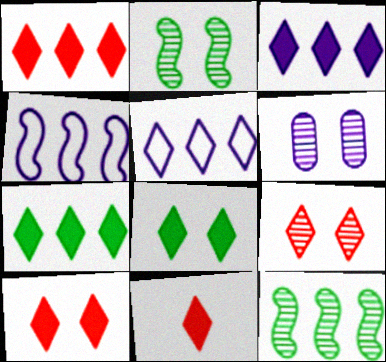[[1, 3, 7], 
[1, 10, 11], 
[2, 6, 9], 
[3, 8, 11]]